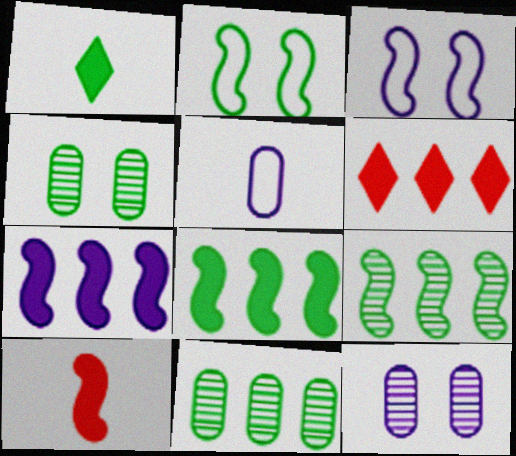[[1, 2, 11], 
[3, 9, 10]]